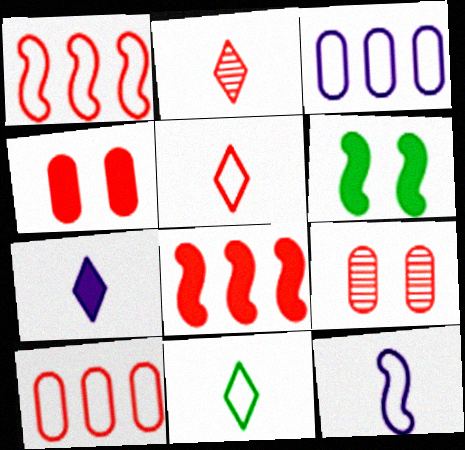[[1, 2, 4], 
[2, 3, 6], 
[2, 7, 11], 
[5, 8, 9]]